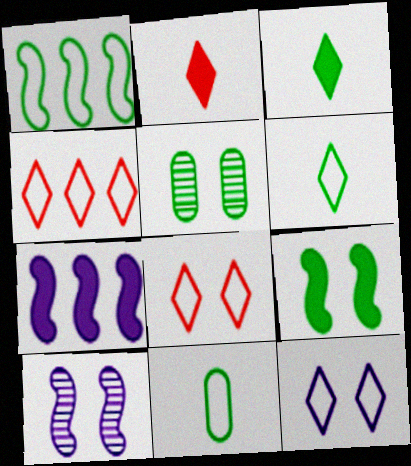[[1, 3, 5], 
[4, 6, 12]]